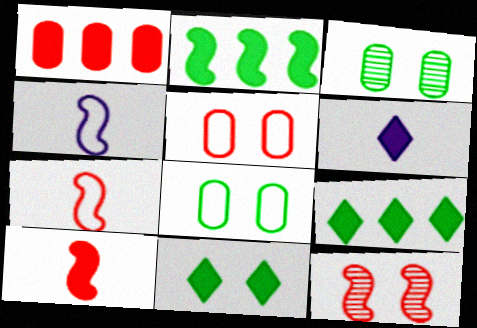[[2, 4, 12]]